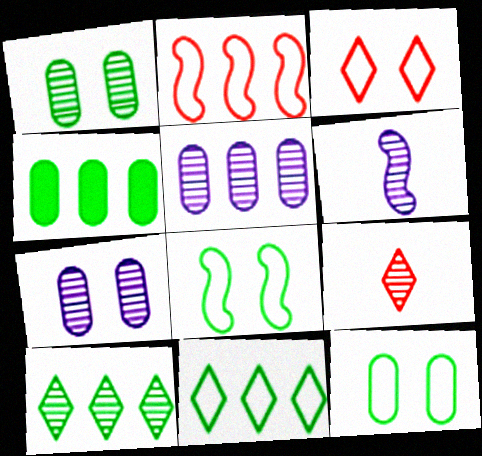[[3, 4, 6]]